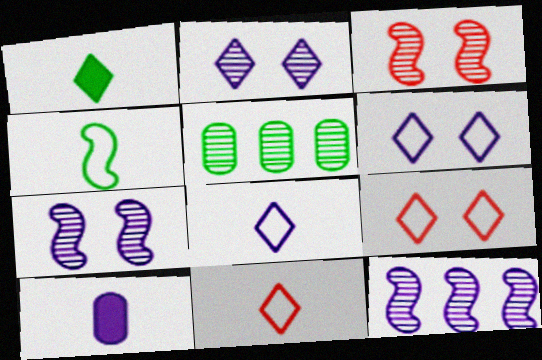[[6, 10, 12]]